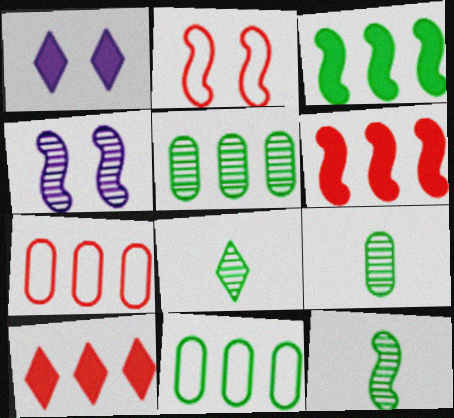[[1, 7, 12], 
[8, 9, 12]]